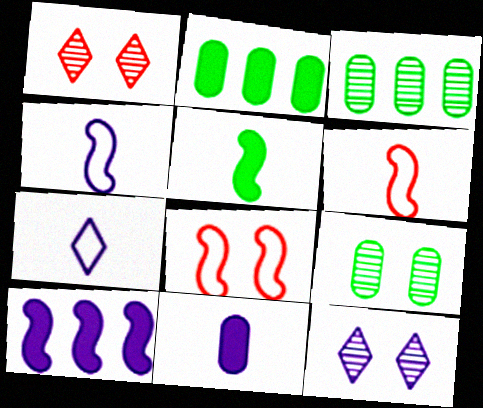[[1, 2, 4], 
[2, 6, 12]]